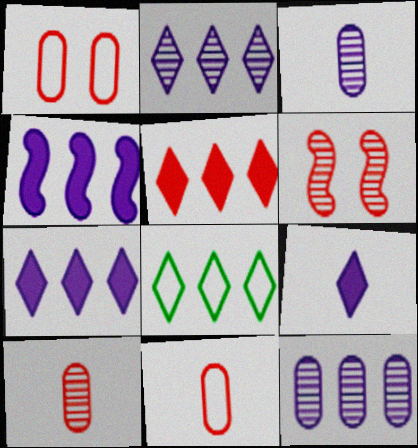[[2, 5, 8], 
[5, 6, 11]]